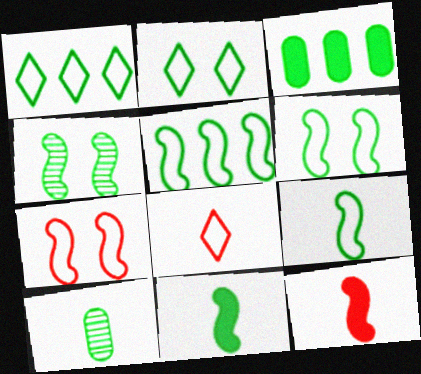[[4, 5, 11], 
[5, 6, 9]]